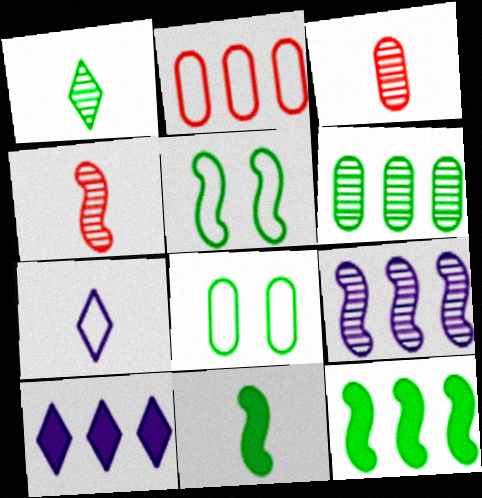[[1, 8, 12], 
[2, 5, 7], 
[3, 5, 10], 
[3, 7, 11], 
[4, 8, 10]]